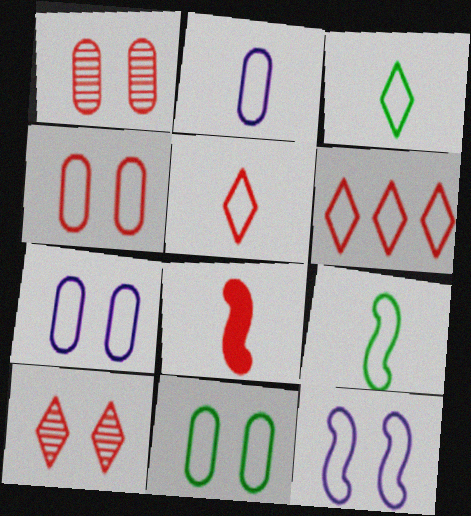[[1, 6, 8], 
[2, 5, 9], 
[4, 7, 11], 
[6, 7, 9]]